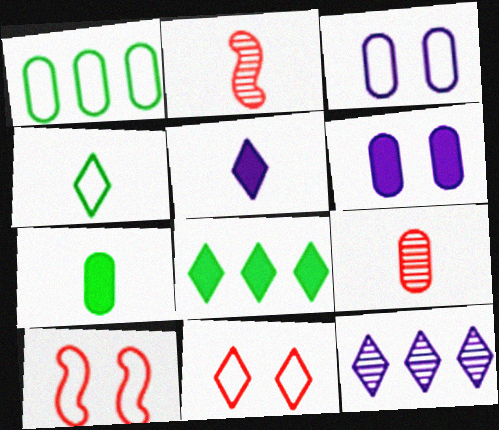[[1, 6, 9], 
[2, 3, 8], 
[7, 10, 12]]